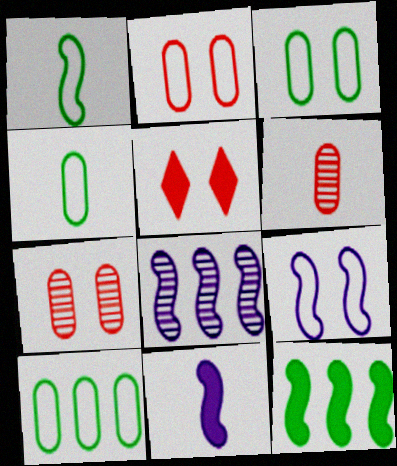[[3, 4, 10], 
[4, 5, 8], 
[8, 9, 11]]